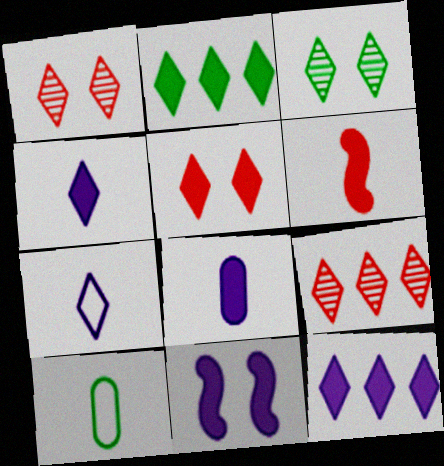[[1, 2, 7], 
[2, 4, 5], 
[8, 11, 12], 
[9, 10, 11]]